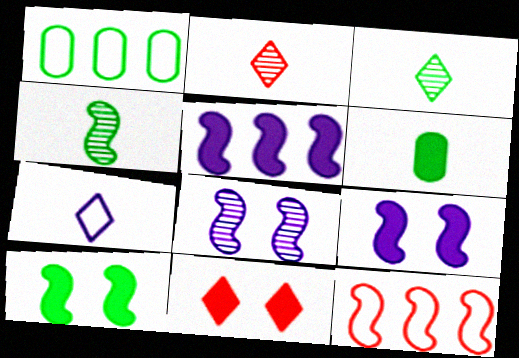[[1, 2, 9], 
[1, 3, 10], 
[4, 9, 12], 
[5, 6, 11]]